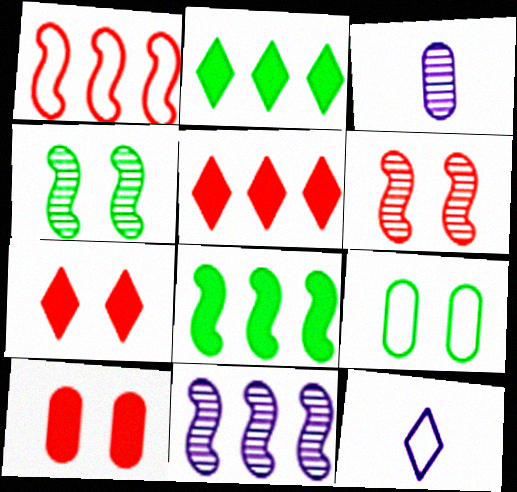[[1, 8, 11], 
[1, 9, 12]]